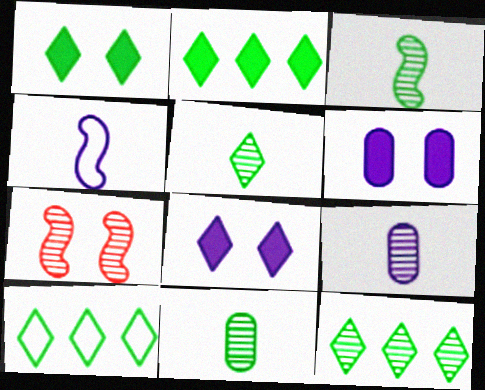[[1, 5, 10], 
[2, 10, 12], 
[3, 5, 11], 
[7, 9, 12]]